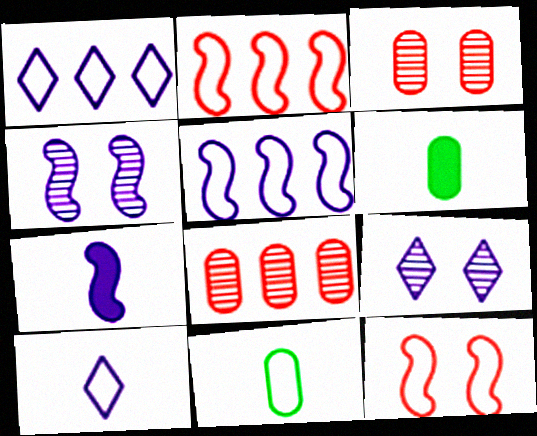[[1, 11, 12], 
[2, 6, 9], 
[4, 5, 7]]